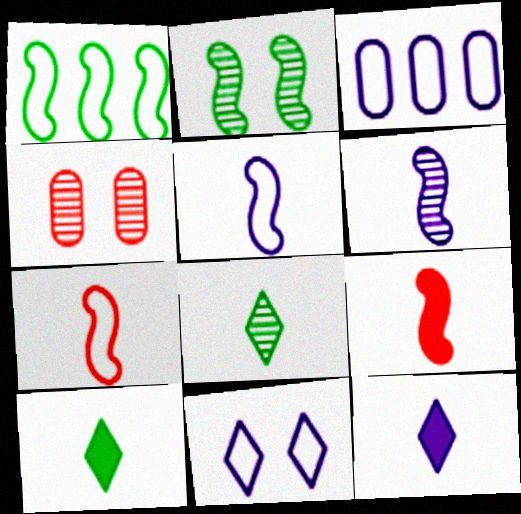[[1, 4, 12], 
[3, 5, 11]]